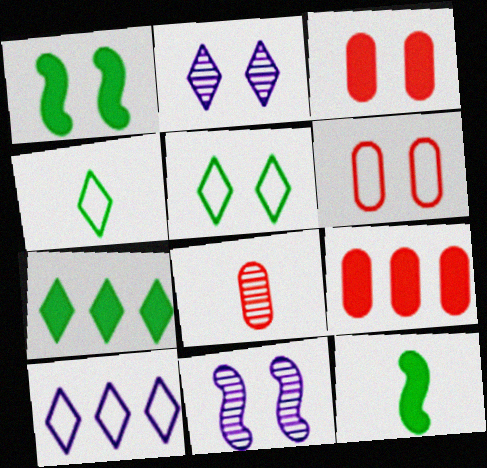[[1, 2, 6], 
[1, 8, 10], 
[3, 5, 11], 
[4, 9, 11], 
[6, 8, 9]]